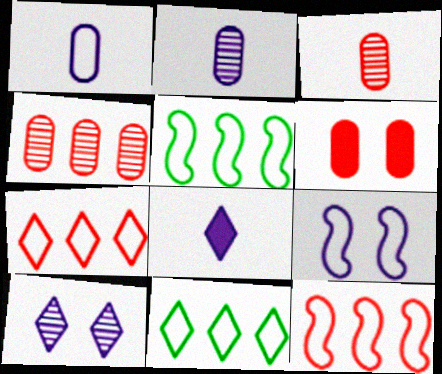[]